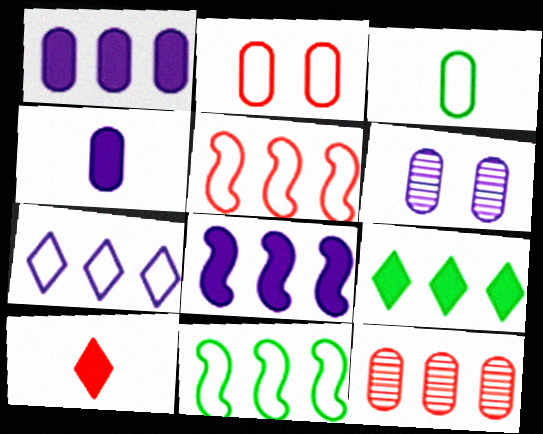[[6, 10, 11]]